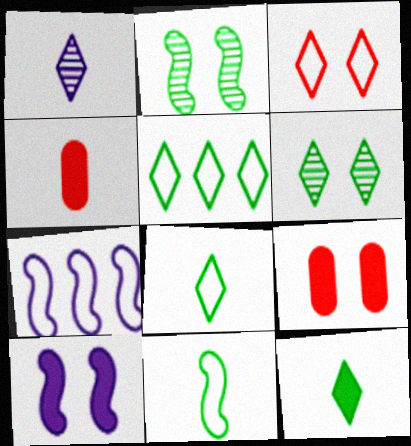[[1, 4, 11], 
[4, 6, 7], 
[5, 6, 12]]